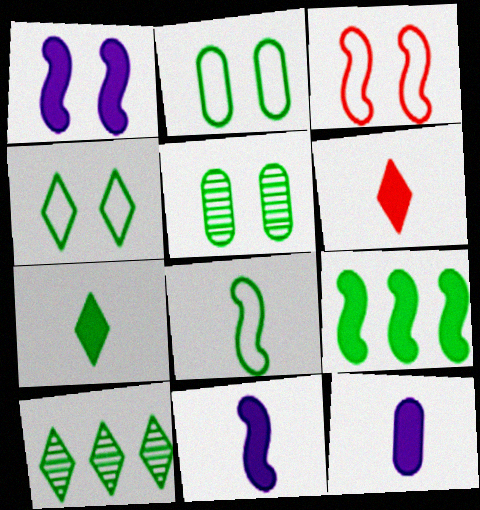[[3, 10, 12], 
[4, 7, 10]]